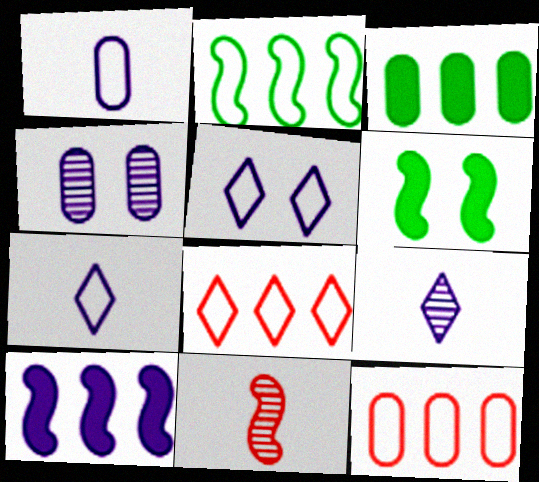[[3, 5, 11], 
[4, 7, 10], 
[6, 9, 12]]